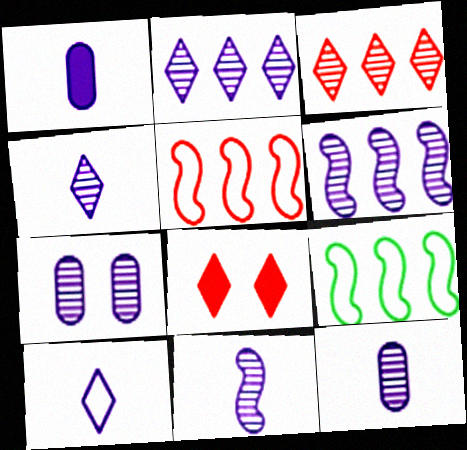[[1, 10, 11], 
[2, 7, 11], 
[4, 6, 7], 
[4, 11, 12], 
[8, 9, 12]]